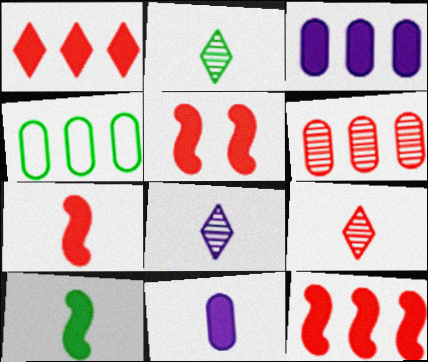[[2, 8, 9], 
[3, 4, 6], 
[4, 5, 8], 
[5, 7, 12]]